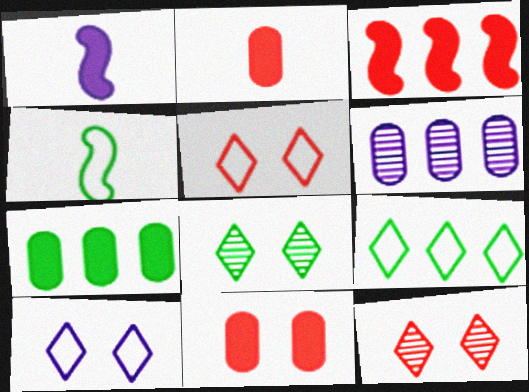[[1, 6, 10], 
[3, 6, 9], 
[4, 7, 8]]